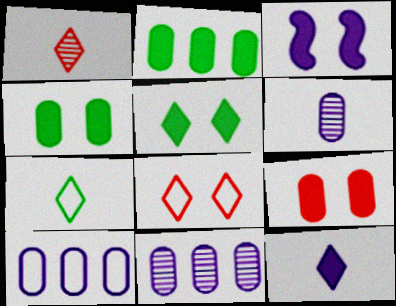[[1, 7, 12], 
[3, 5, 9]]